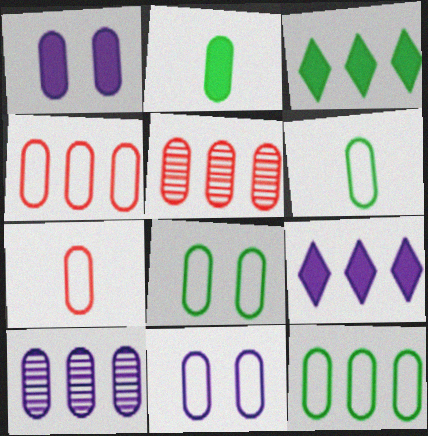[[1, 5, 6], 
[2, 5, 11], 
[4, 6, 11], 
[6, 8, 12], 
[7, 11, 12]]